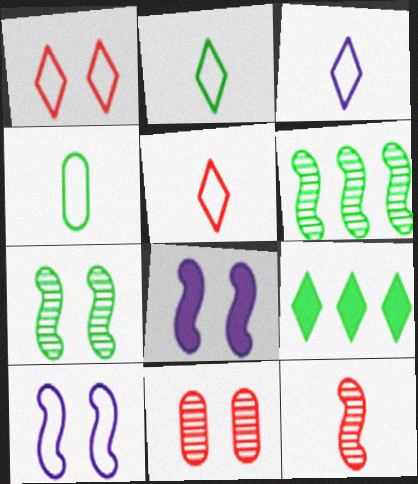[[2, 3, 5], 
[4, 7, 9]]